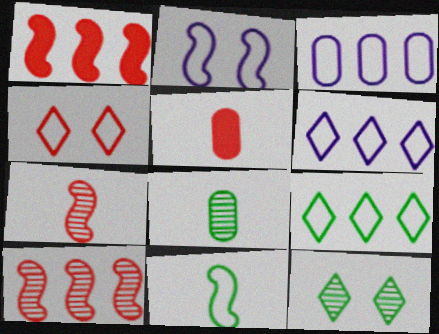[[3, 4, 11], 
[4, 5, 10]]